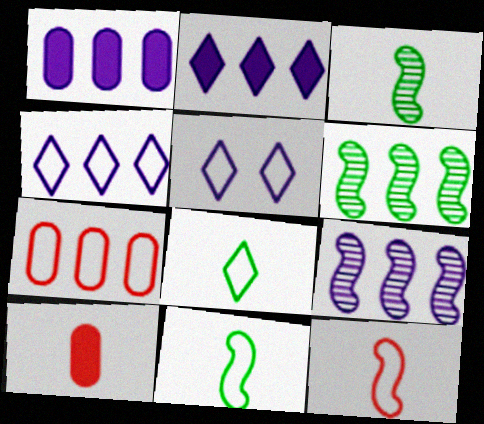[[1, 4, 9], 
[2, 6, 7], 
[5, 6, 10], 
[5, 7, 11]]